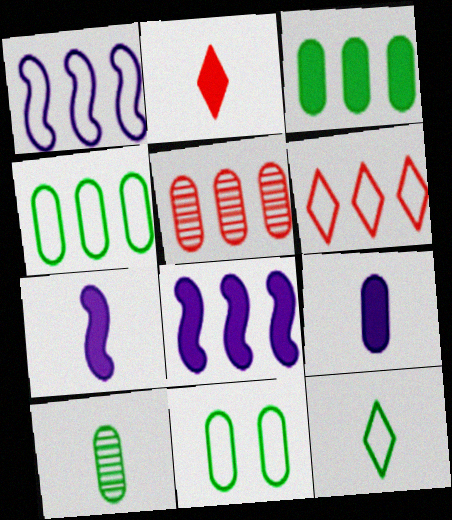[[1, 4, 6], 
[3, 10, 11], 
[5, 9, 11]]